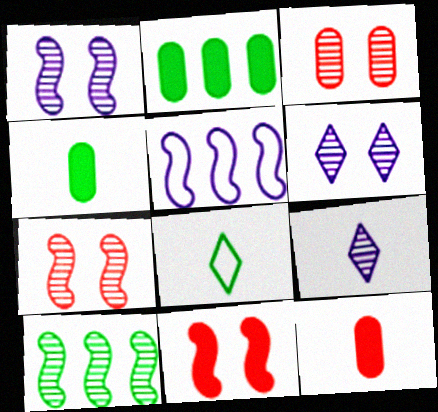[[3, 9, 10]]